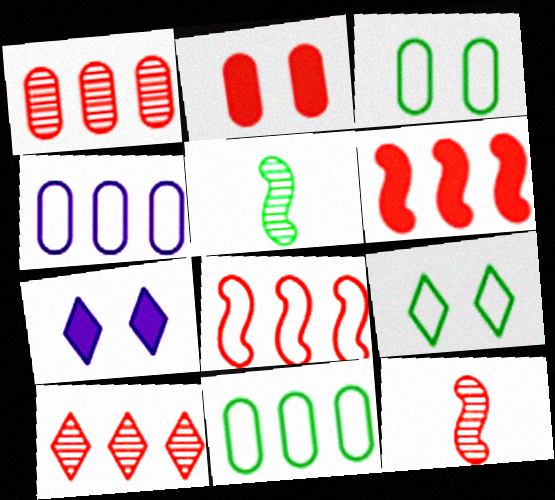[[7, 11, 12]]